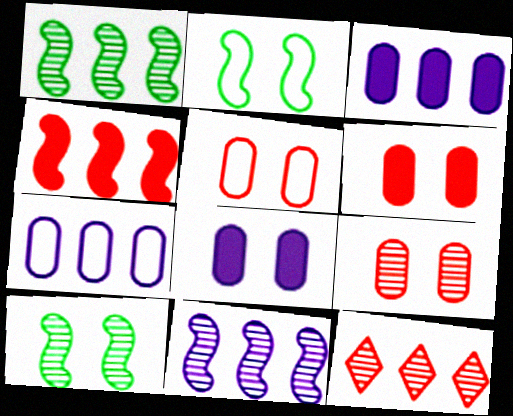[[5, 6, 9]]